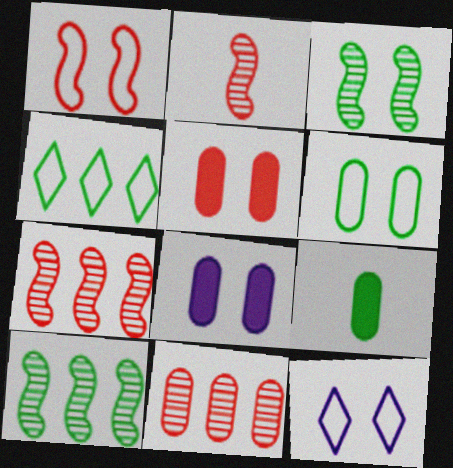[[1, 6, 12], 
[2, 4, 8], 
[3, 4, 9], 
[3, 5, 12], 
[7, 9, 12]]